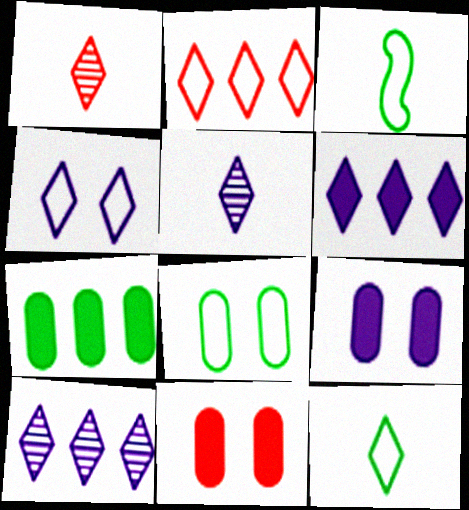[[2, 4, 12], 
[3, 10, 11], 
[4, 5, 6]]